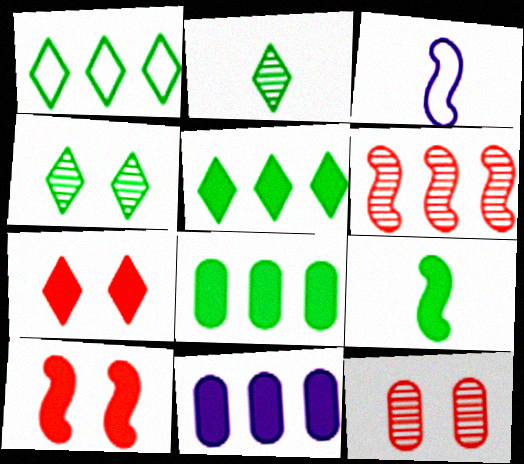[[1, 6, 11], 
[3, 5, 12], 
[7, 9, 11]]